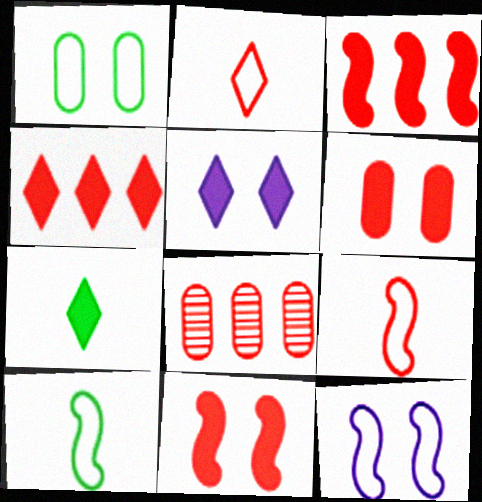[[2, 8, 11], 
[4, 5, 7], 
[5, 8, 10], 
[7, 8, 12]]